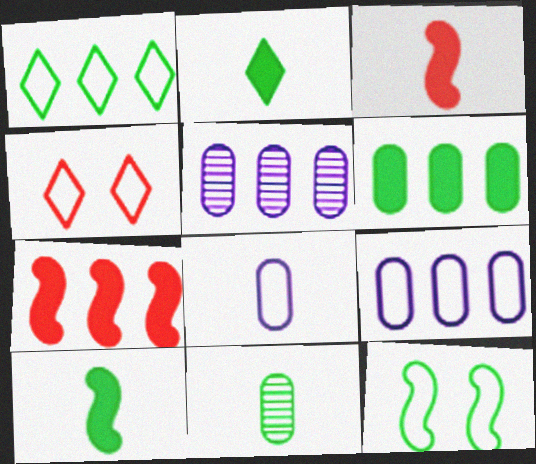[[1, 5, 7], 
[4, 5, 10]]